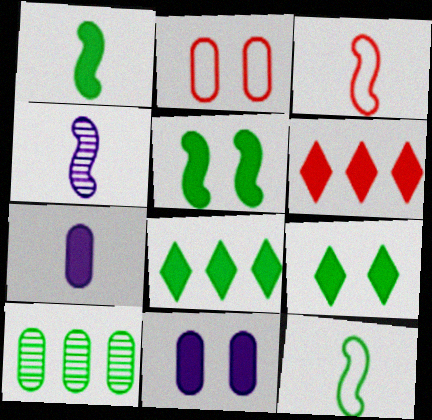[[1, 3, 4], 
[1, 6, 11], 
[2, 4, 8], 
[2, 7, 10], 
[5, 6, 7], 
[9, 10, 12]]